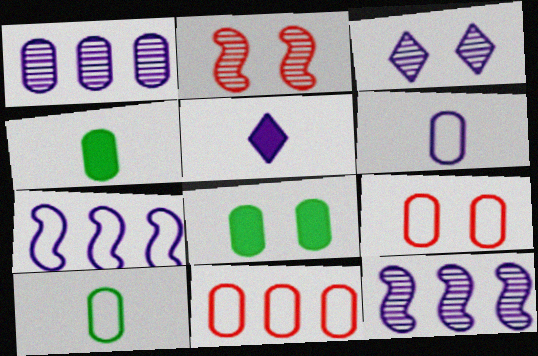[[1, 4, 9]]